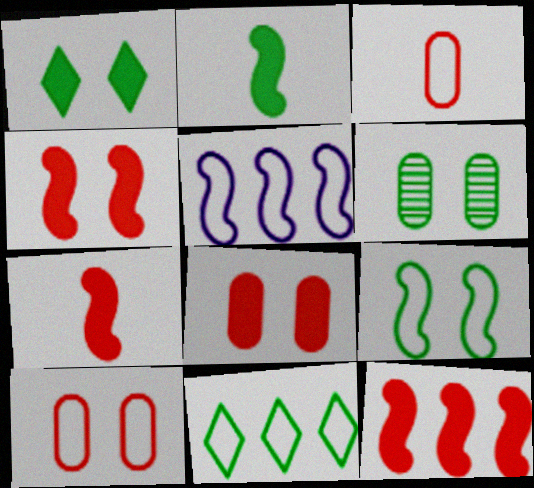[[1, 6, 9], 
[2, 6, 11], 
[4, 7, 12]]